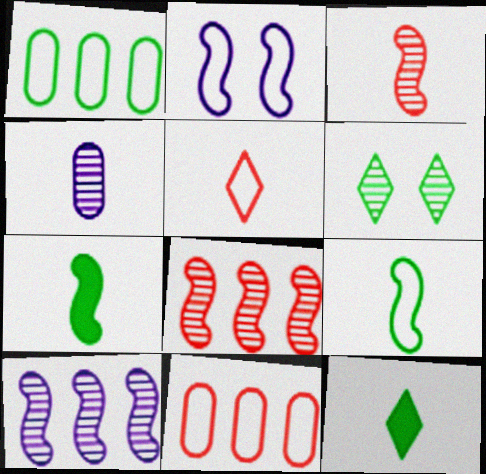[[1, 2, 5], 
[1, 6, 7], 
[2, 7, 8], 
[4, 5, 7], 
[4, 6, 8]]